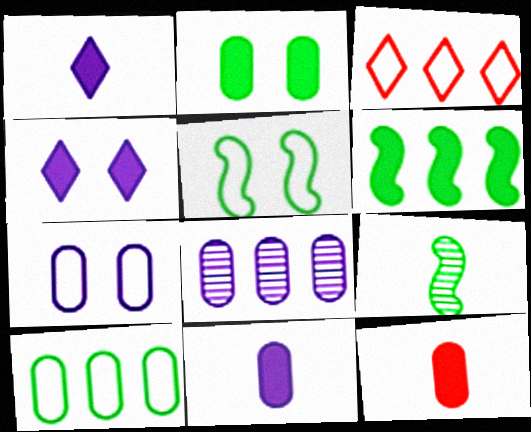[[3, 6, 8], 
[4, 6, 12], 
[5, 6, 9], 
[7, 8, 11]]